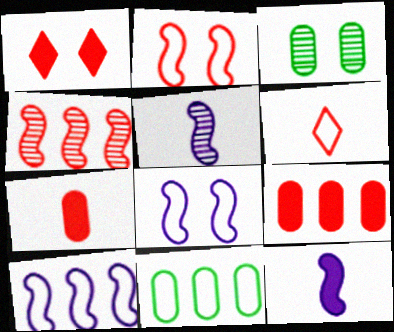[[1, 3, 8], 
[1, 5, 11], 
[6, 8, 11]]